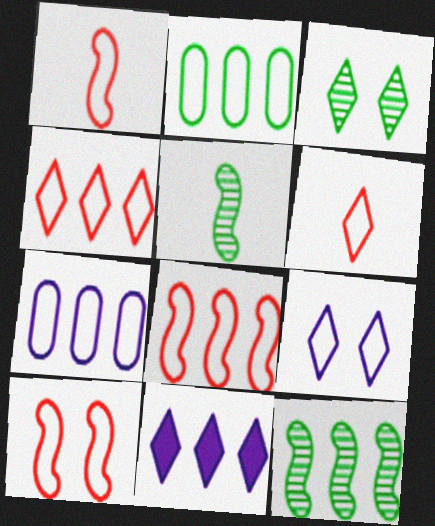[[1, 2, 9], 
[1, 8, 10], 
[3, 6, 11]]